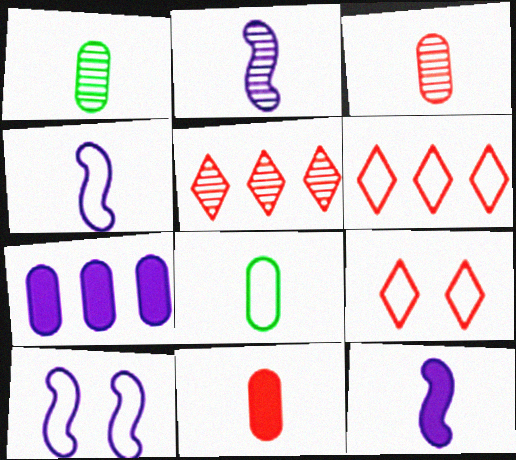[[2, 4, 12], 
[6, 8, 10]]